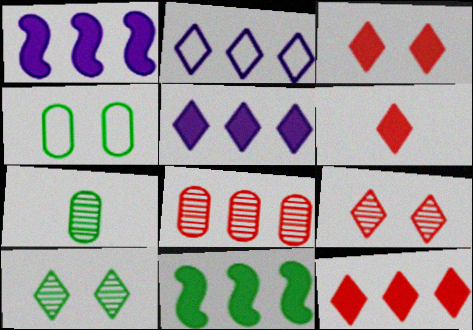[[2, 6, 10], 
[2, 8, 11], 
[3, 6, 12]]